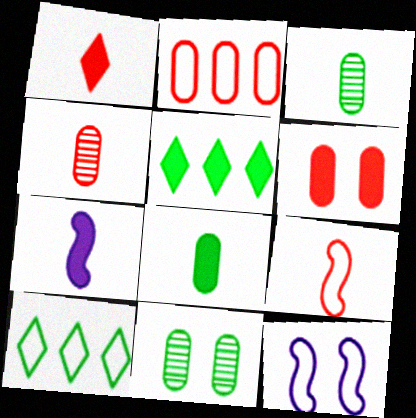[[1, 4, 9], 
[1, 7, 8], 
[2, 4, 6], 
[4, 5, 12], 
[5, 6, 7]]